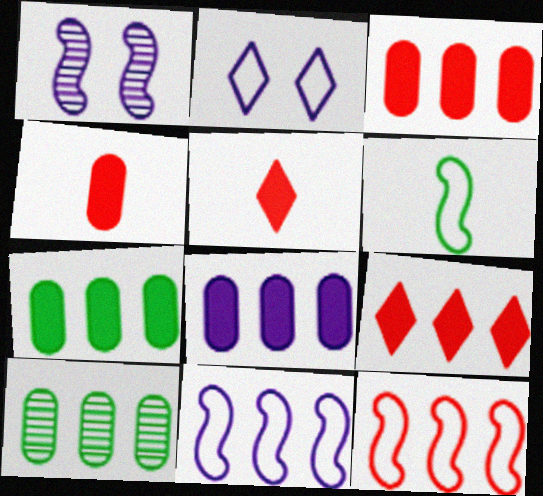[[3, 7, 8], 
[9, 10, 11]]